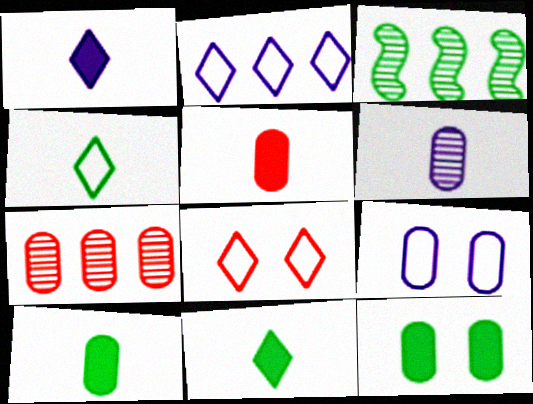[[2, 4, 8], 
[3, 4, 12], 
[7, 9, 10]]